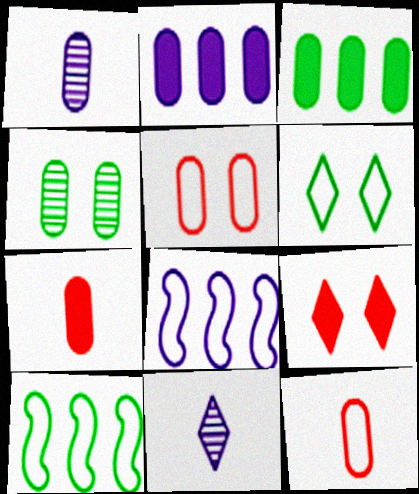[[1, 3, 5], 
[1, 9, 10], 
[2, 4, 12], 
[6, 8, 12]]